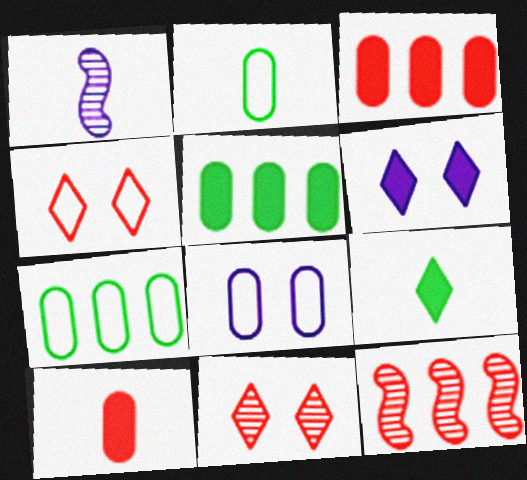[[1, 4, 5], 
[2, 6, 12], 
[4, 10, 12], 
[8, 9, 12]]